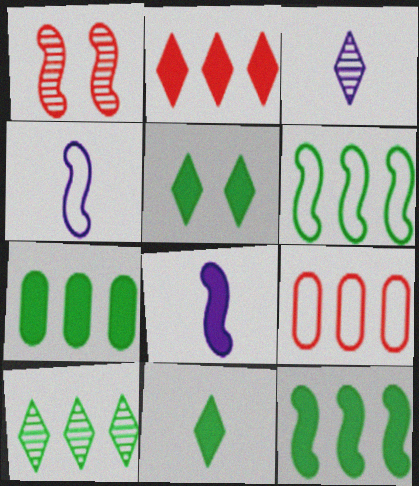[[1, 4, 12], 
[1, 6, 8], 
[6, 7, 10]]